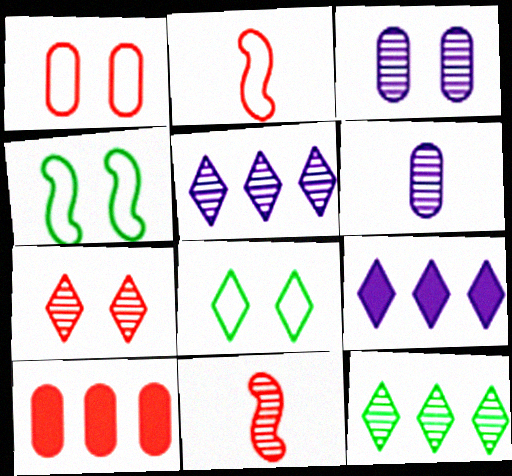[[2, 7, 10], 
[3, 11, 12]]